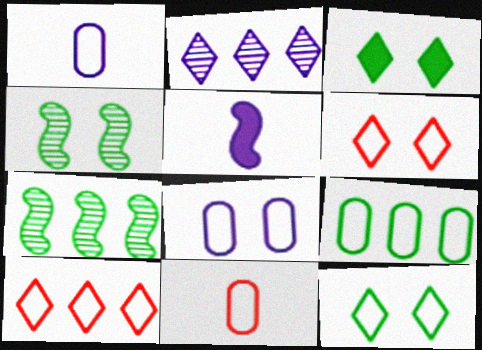[[2, 5, 8], 
[8, 9, 11]]